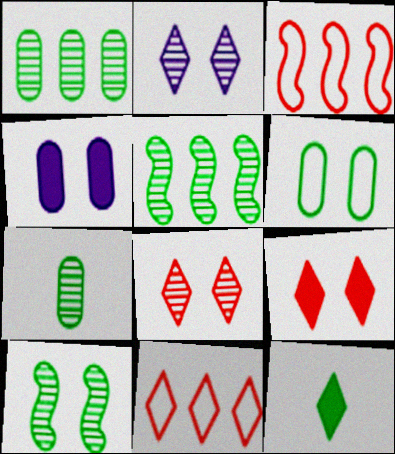[[2, 11, 12], 
[5, 6, 12]]